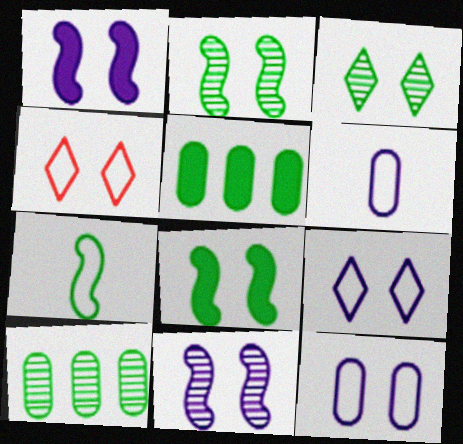[[3, 5, 7]]